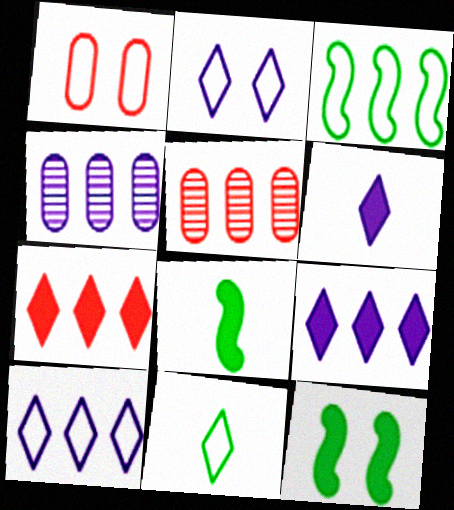[[2, 5, 8], 
[3, 4, 7], 
[3, 5, 9]]